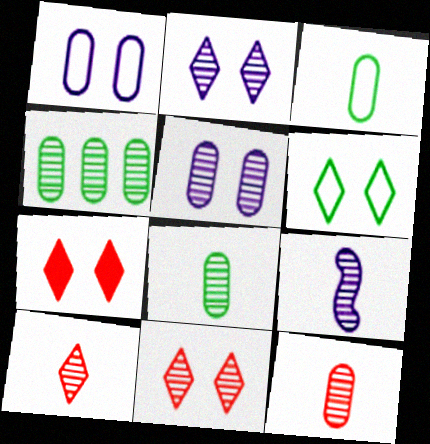[[2, 6, 7], 
[4, 5, 12], 
[4, 9, 11], 
[8, 9, 10]]